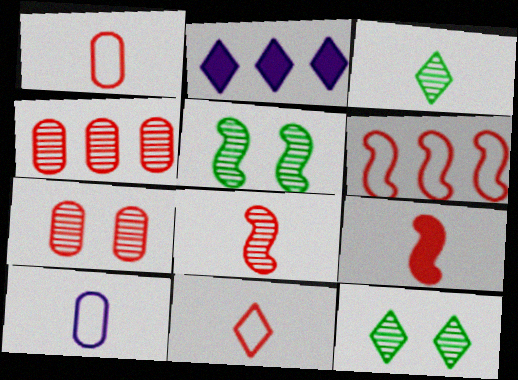[[1, 2, 5], 
[2, 11, 12], 
[3, 9, 10]]